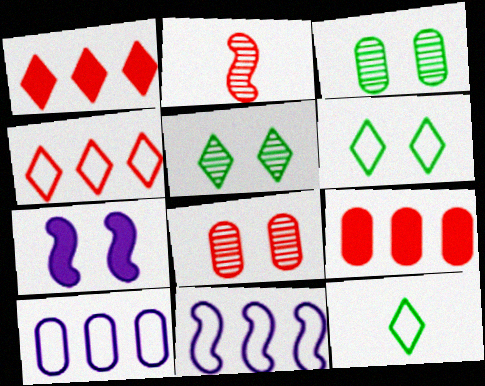[[6, 7, 8]]